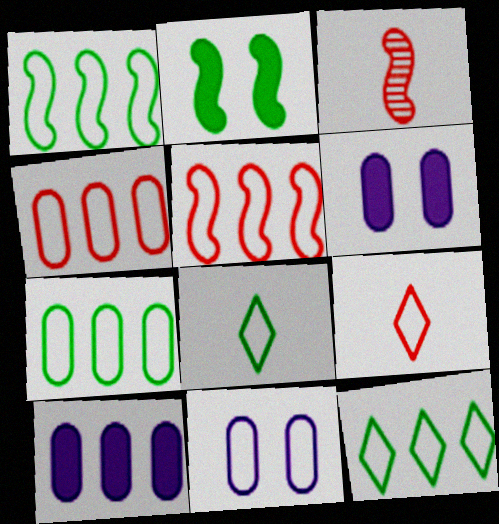[[1, 7, 12], 
[1, 9, 11], 
[3, 6, 12], 
[5, 8, 11]]